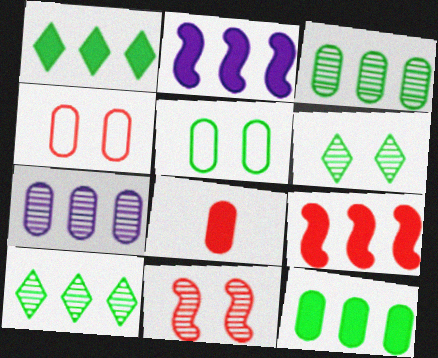[[5, 7, 8]]